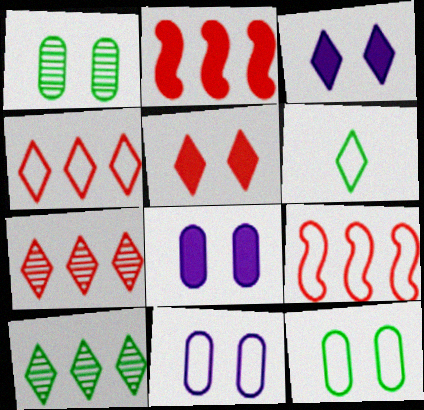[[3, 6, 7], 
[6, 9, 11]]